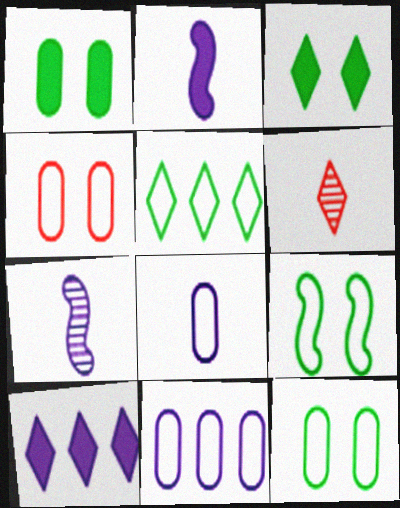[]